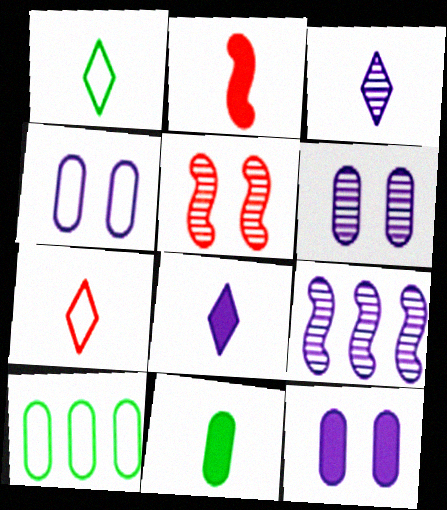[[2, 8, 11], 
[3, 6, 9], 
[4, 6, 12], 
[4, 8, 9], 
[5, 8, 10]]